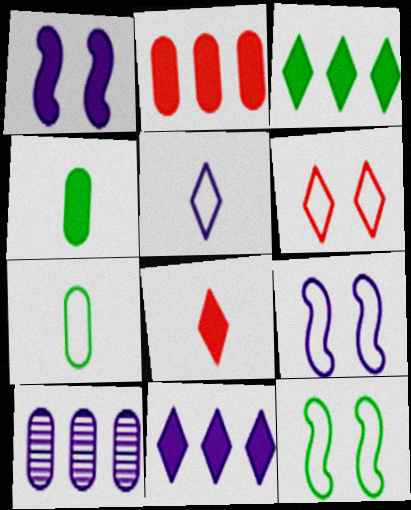[[1, 5, 10], 
[8, 10, 12]]